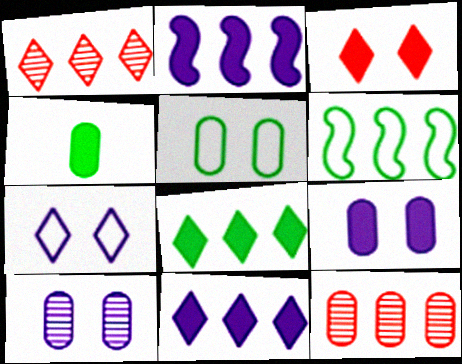[[2, 3, 4], 
[6, 11, 12]]